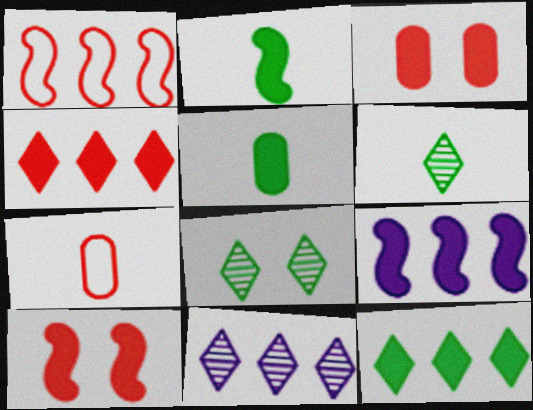[[2, 9, 10], 
[7, 8, 9]]